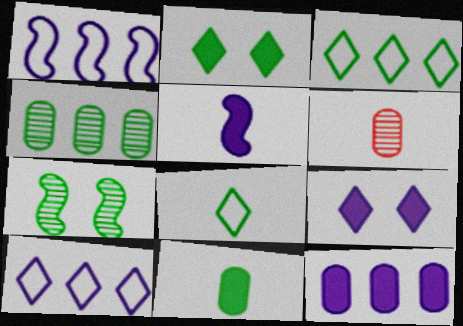[[1, 2, 6], 
[3, 7, 11], 
[5, 6, 8], 
[5, 9, 12]]